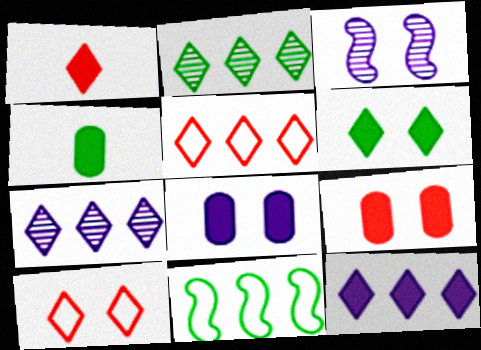[[1, 6, 12], 
[2, 5, 12], 
[3, 4, 5]]